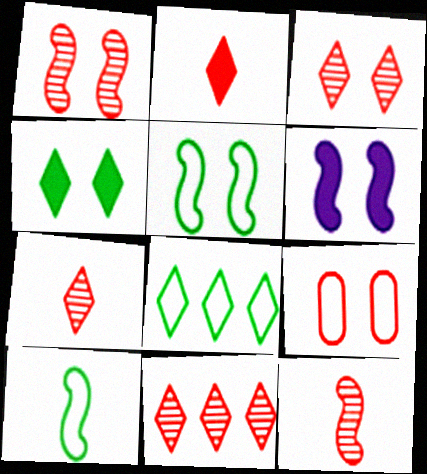[[1, 5, 6], 
[3, 7, 11]]